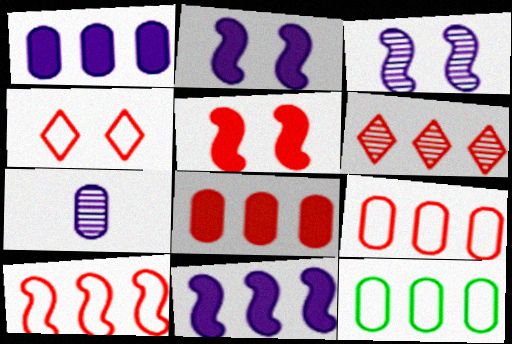[[6, 8, 10], 
[6, 11, 12]]